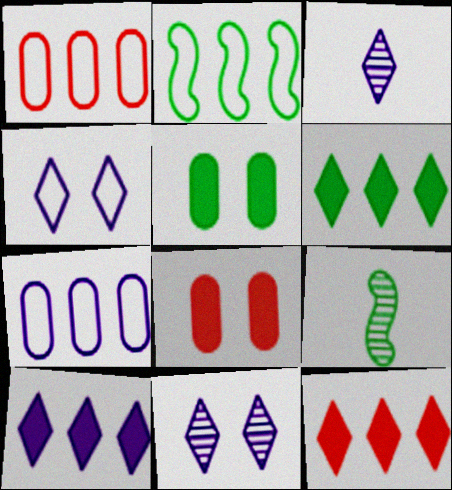[[2, 3, 8], 
[3, 4, 10], 
[6, 10, 12]]